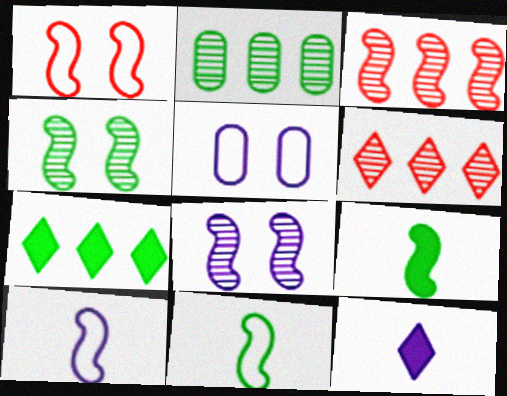[[1, 2, 12], 
[5, 6, 9]]